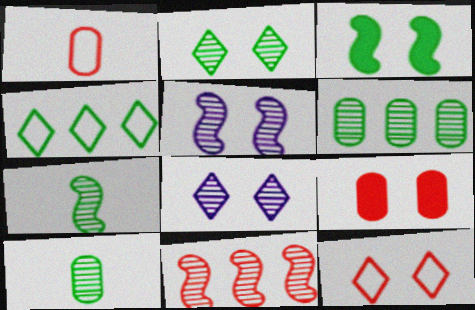[[2, 6, 7], 
[3, 4, 10], 
[5, 7, 11], 
[8, 10, 11]]